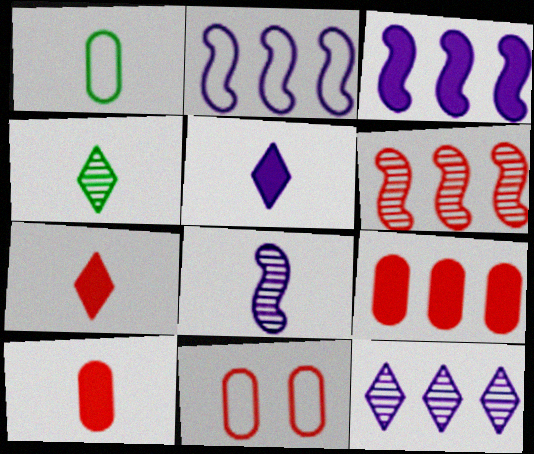[[1, 7, 8], 
[3, 4, 11], 
[6, 7, 11]]